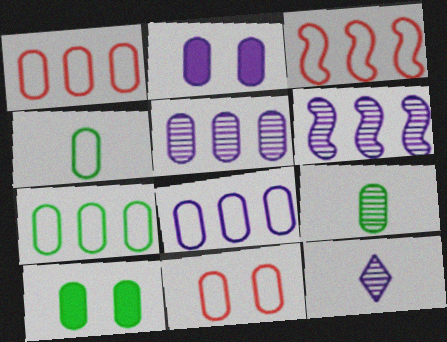[[1, 2, 9], 
[1, 7, 8], 
[3, 10, 12], 
[4, 8, 11], 
[7, 9, 10]]